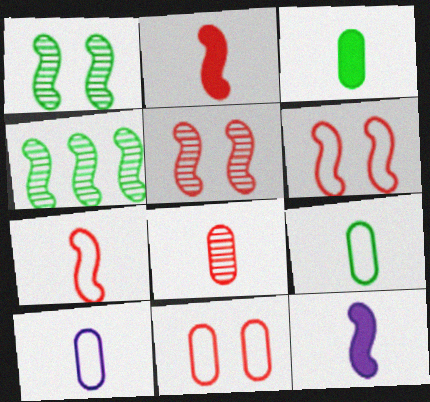[[3, 8, 10], 
[4, 6, 12]]